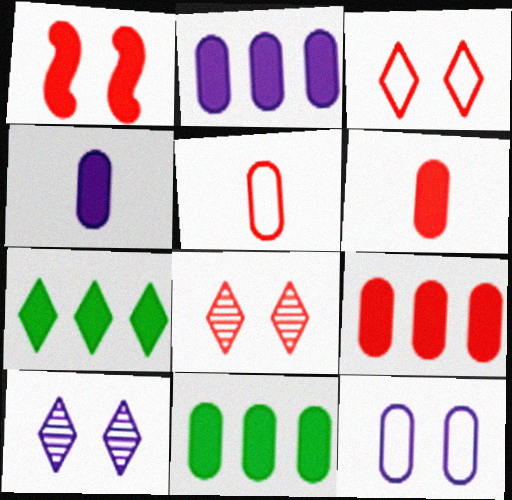[[1, 4, 7], 
[2, 9, 11]]